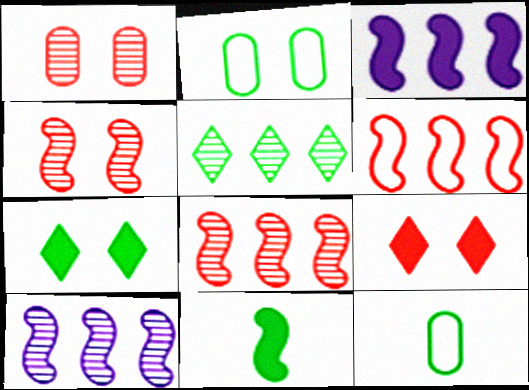[[2, 5, 11], 
[9, 10, 12]]